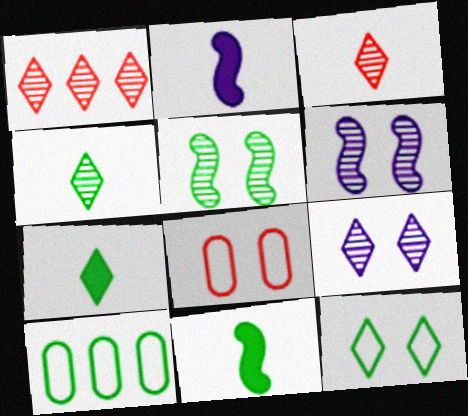[[1, 4, 9], 
[5, 7, 10]]